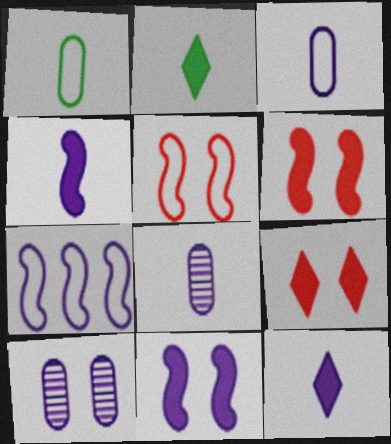[[7, 10, 12]]